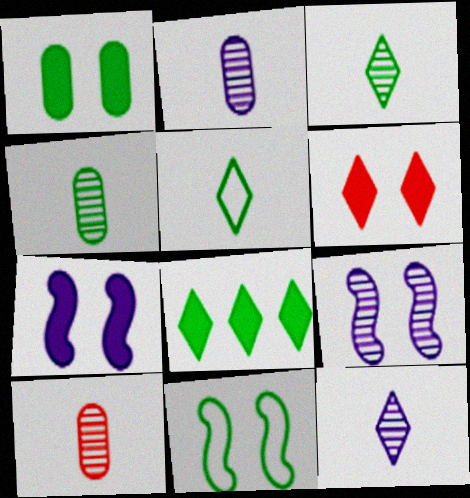[[1, 6, 7], 
[2, 4, 10], 
[4, 8, 11]]